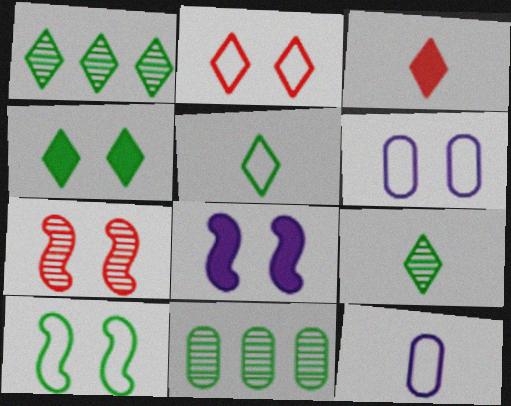[[1, 4, 5], 
[2, 6, 10], 
[4, 6, 7], 
[7, 8, 10]]